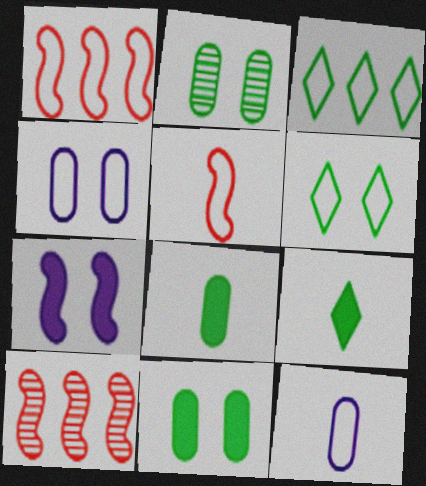[[1, 6, 12], 
[3, 4, 5], 
[4, 9, 10]]